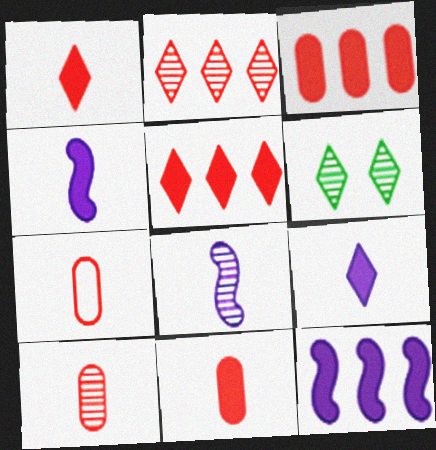[[6, 7, 12], 
[7, 10, 11]]